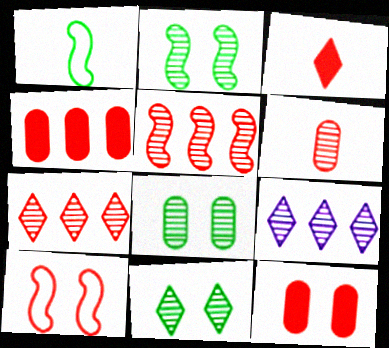[[1, 9, 12], 
[2, 6, 9], 
[2, 8, 11]]